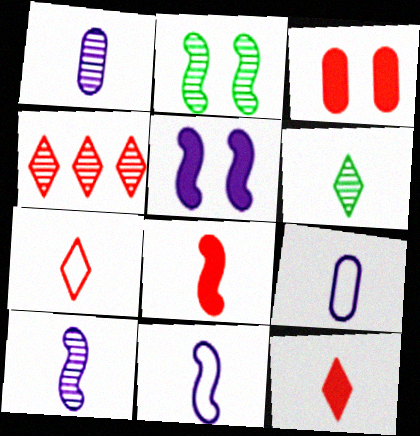[[1, 2, 4], 
[6, 8, 9]]